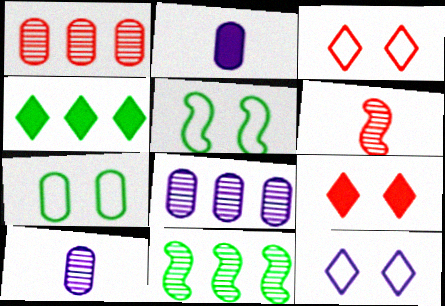[[1, 2, 7], 
[2, 3, 11]]